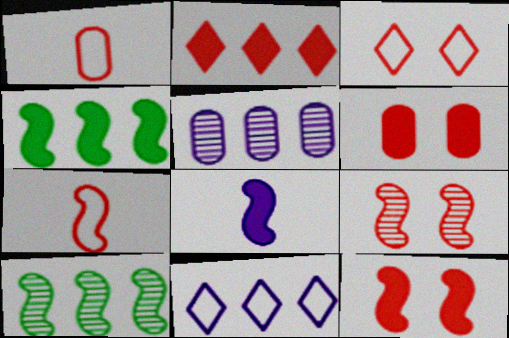[[1, 2, 9], 
[3, 6, 9], 
[4, 8, 12]]